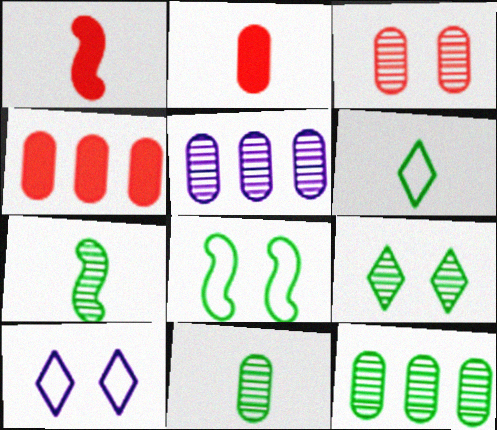[[1, 10, 12], 
[3, 5, 11], 
[4, 7, 10], 
[7, 9, 12]]